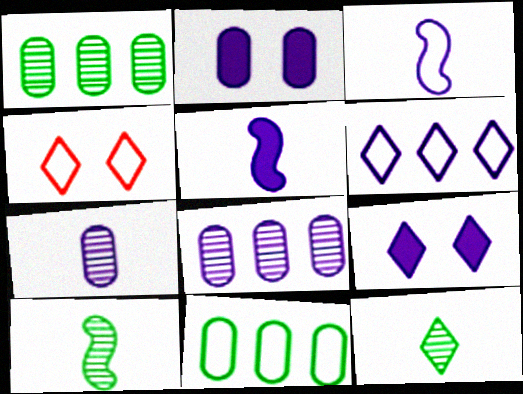[[1, 4, 5], 
[3, 4, 11], 
[3, 8, 9]]